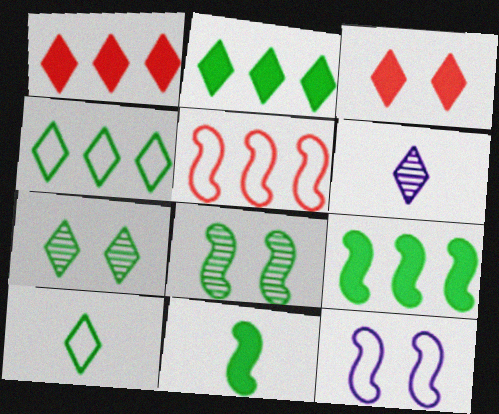[[2, 7, 10], 
[3, 4, 6]]